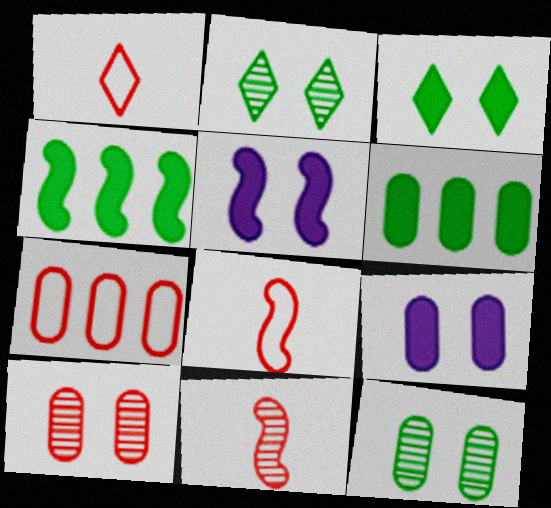[]